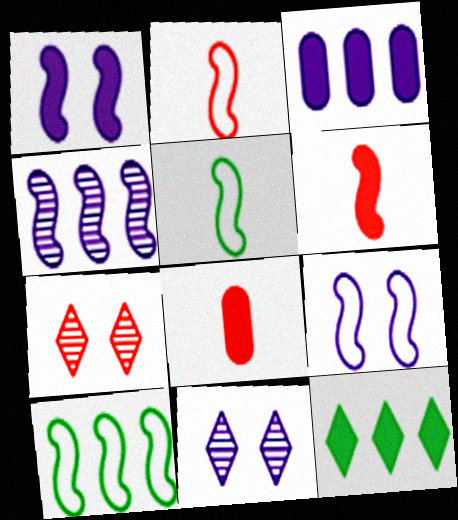[[1, 8, 12], 
[2, 9, 10], 
[3, 5, 7], 
[8, 10, 11]]